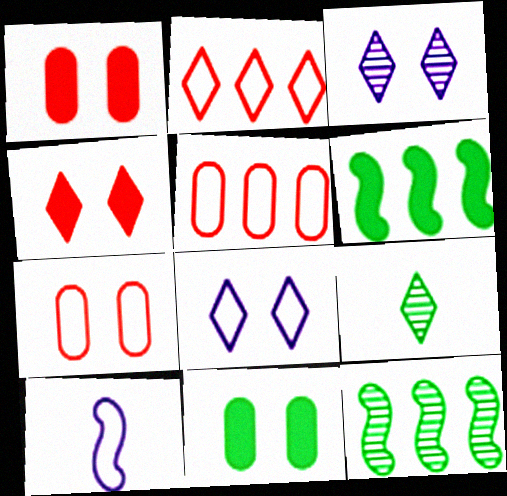[]